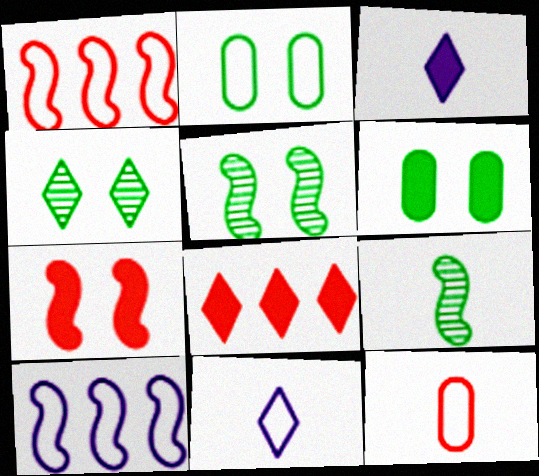[[1, 2, 11], 
[3, 9, 12], 
[4, 8, 11], 
[7, 9, 10]]